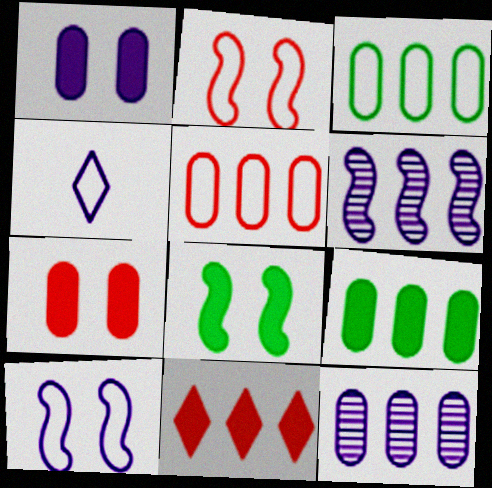[[1, 4, 6], 
[2, 3, 4], 
[3, 6, 11], 
[5, 9, 12]]